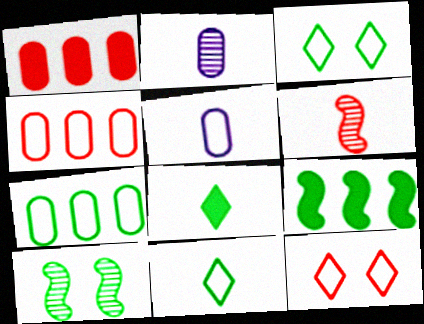[[1, 6, 12], 
[2, 9, 12], 
[5, 6, 8], 
[7, 8, 10]]